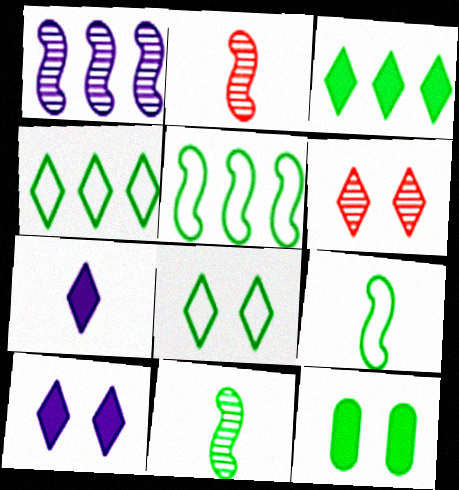[[4, 6, 7], 
[4, 11, 12], 
[6, 8, 10]]